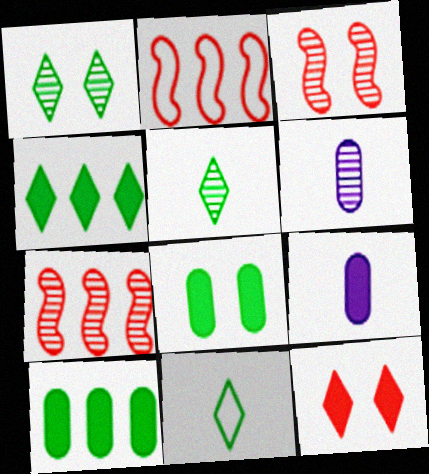[[1, 2, 9], 
[1, 4, 11], 
[1, 6, 7]]